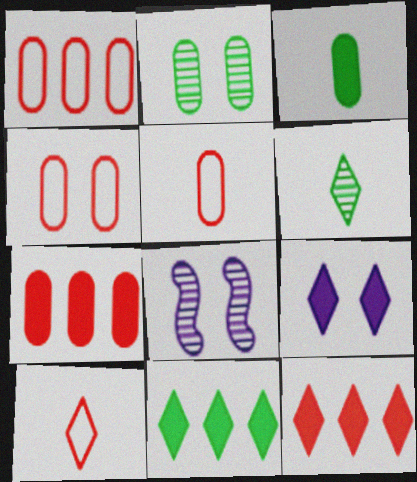[[1, 4, 5], 
[5, 8, 11]]